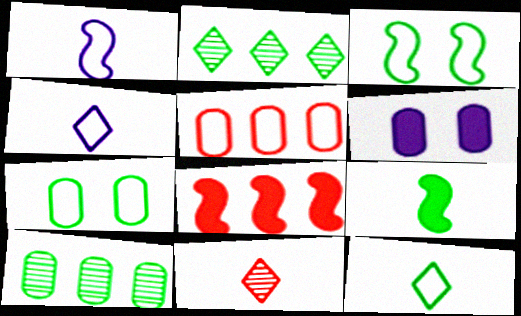[[2, 7, 9], 
[3, 4, 5]]